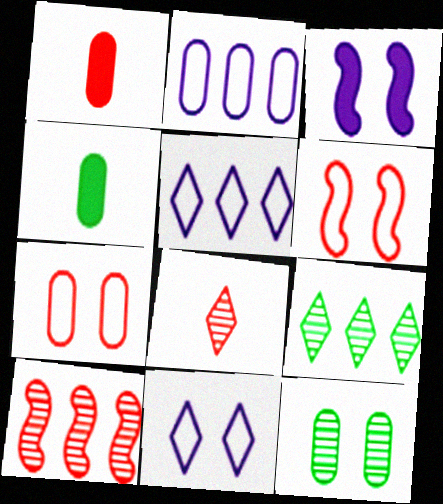[[1, 2, 12], 
[4, 10, 11]]